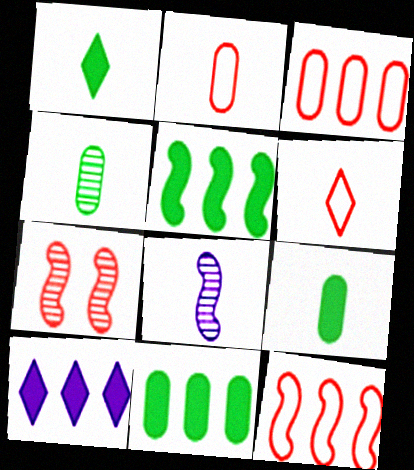[[1, 2, 8], 
[6, 8, 9]]